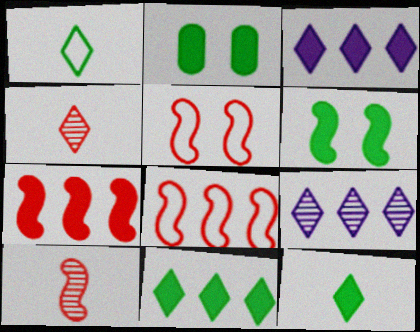[[5, 7, 10]]